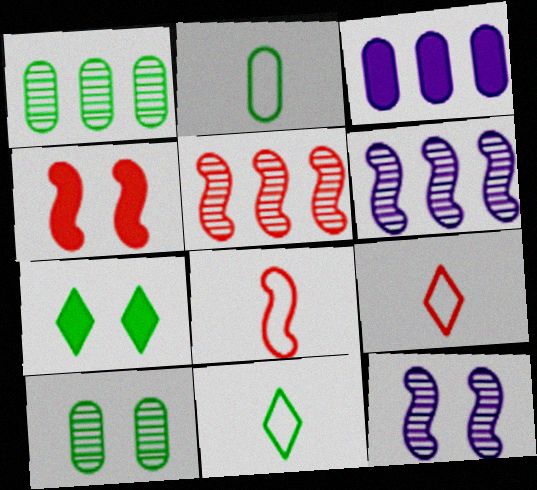[[4, 5, 8]]